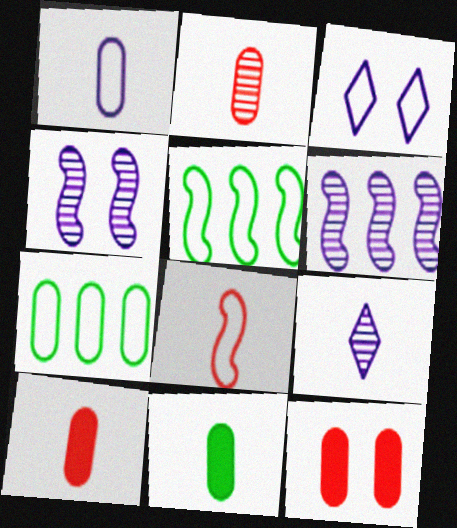[[1, 2, 11], 
[3, 7, 8], 
[5, 9, 12], 
[8, 9, 11]]